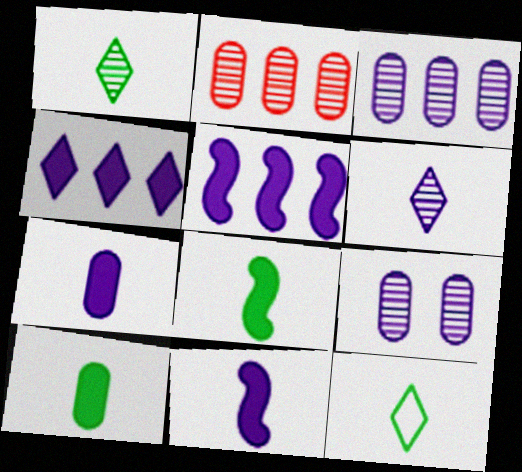[]